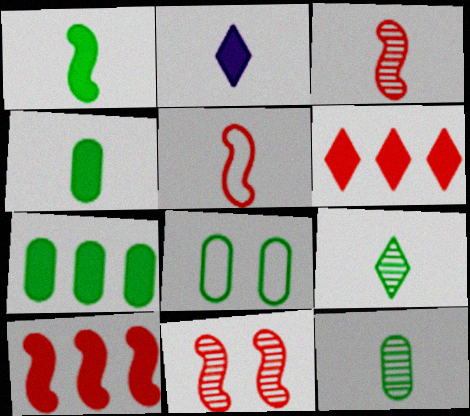[[2, 5, 12], 
[5, 10, 11], 
[7, 8, 12]]